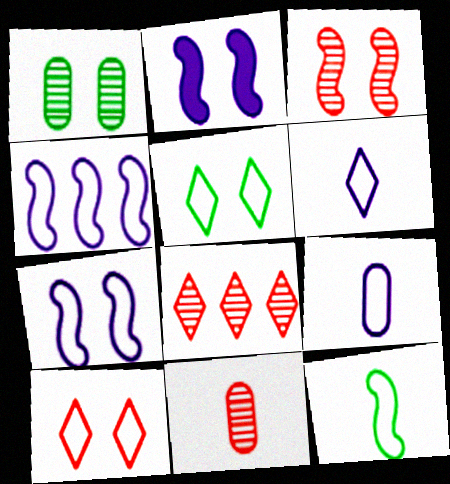[[1, 2, 10], 
[3, 8, 11]]